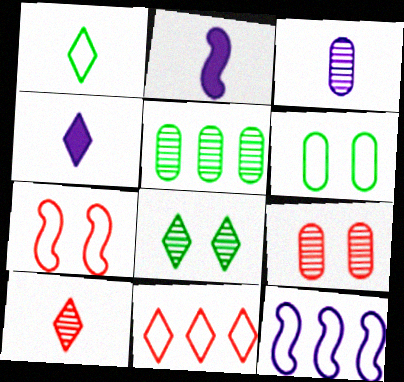[[1, 4, 10], 
[3, 5, 9], 
[4, 5, 7], 
[4, 8, 11]]